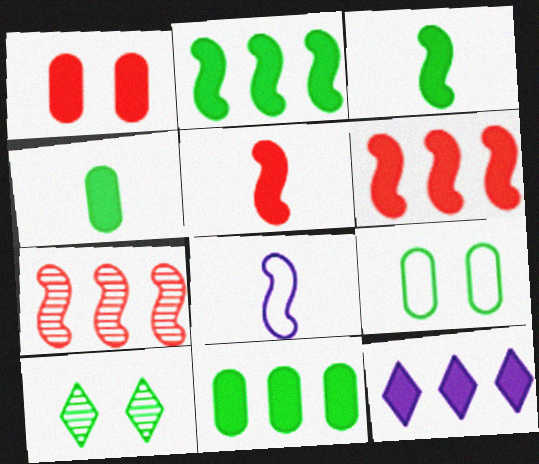[[1, 3, 12], 
[6, 11, 12]]